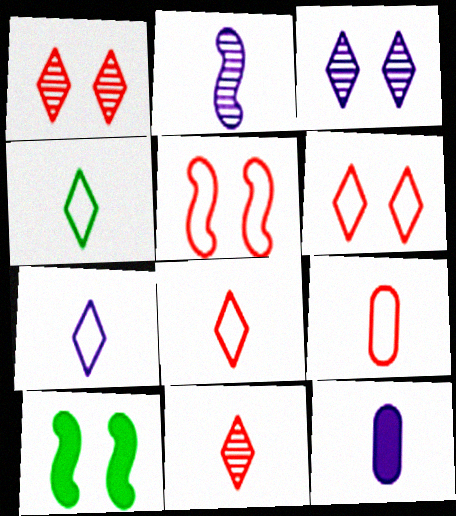[[2, 7, 12], 
[4, 7, 8]]